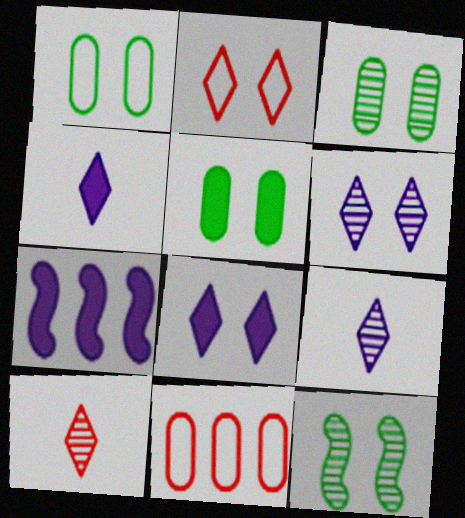[[1, 3, 5], 
[1, 7, 10], 
[4, 11, 12]]